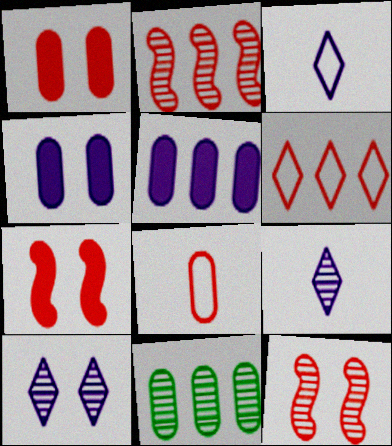[[3, 7, 11], 
[4, 8, 11], 
[9, 11, 12]]